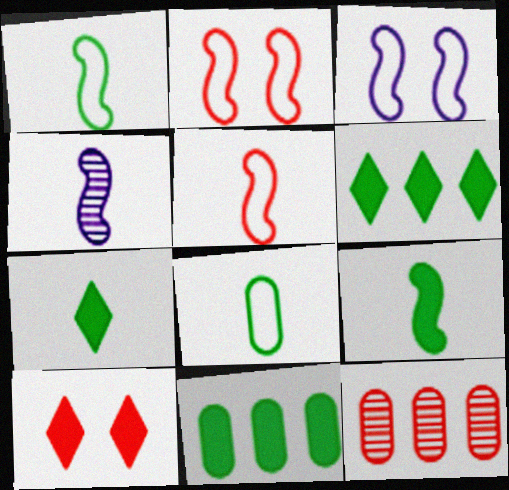[[3, 7, 12], 
[4, 5, 9], 
[5, 10, 12]]